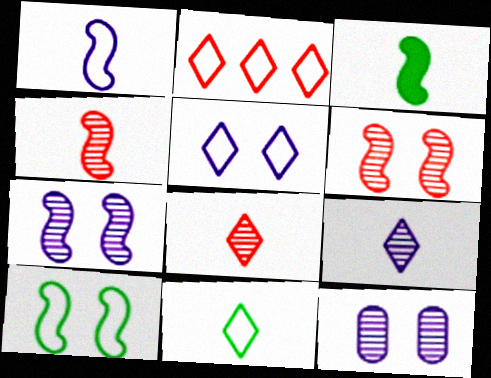[[1, 3, 4], 
[2, 3, 12], 
[2, 5, 11]]